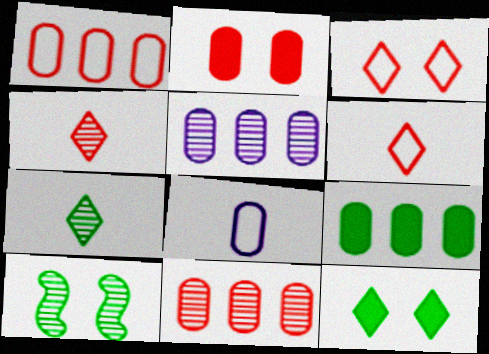[[1, 5, 9], 
[4, 5, 10]]